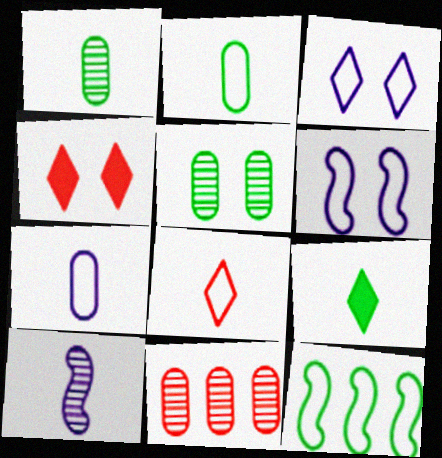[[4, 5, 6], 
[5, 9, 12], 
[6, 9, 11]]